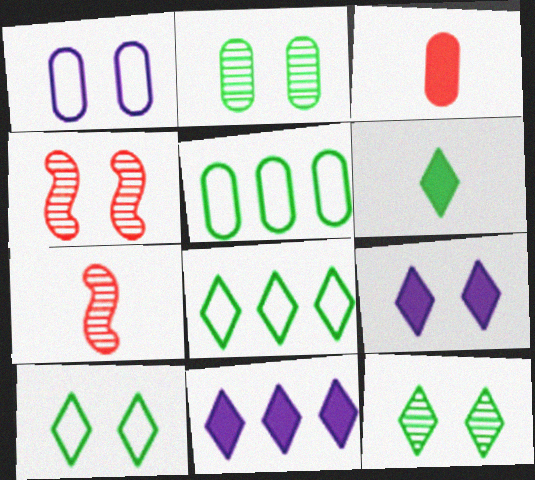[[5, 7, 9], 
[6, 8, 12]]